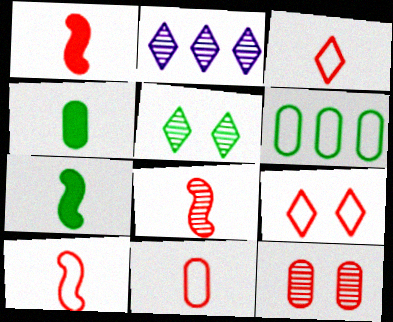[[1, 8, 10], 
[3, 10, 11], 
[5, 6, 7]]